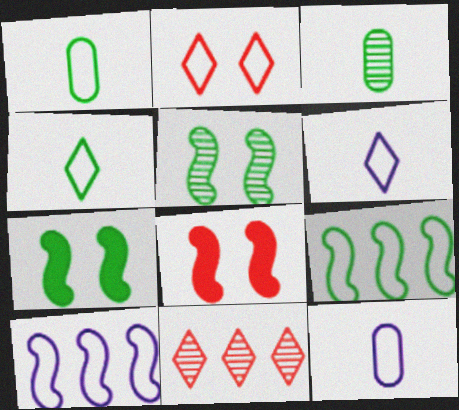[[1, 2, 10], 
[2, 9, 12], 
[7, 11, 12]]